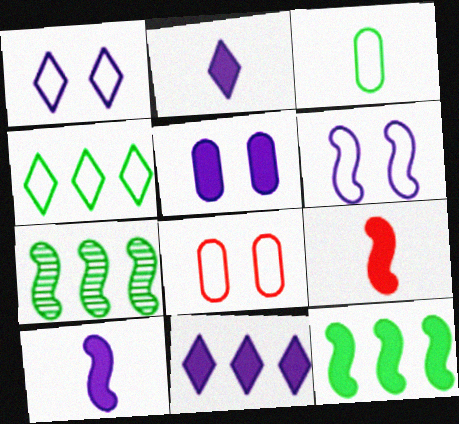[[2, 7, 8], 
[5, 10, 11], 
[6, 7, 9]]